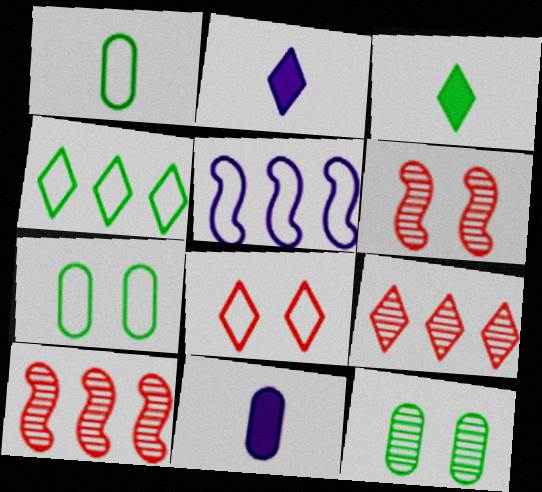[[1, 5, 8], 
[2, 7, 10], 
[4, 6, 11]]